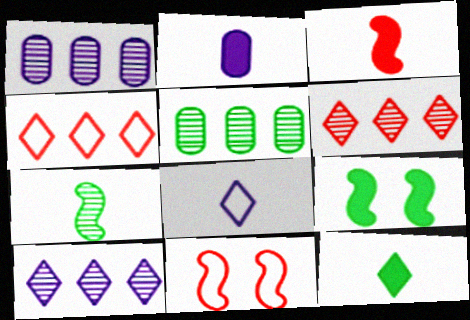[[1, 11, 12], 
[2, 3, 12]]